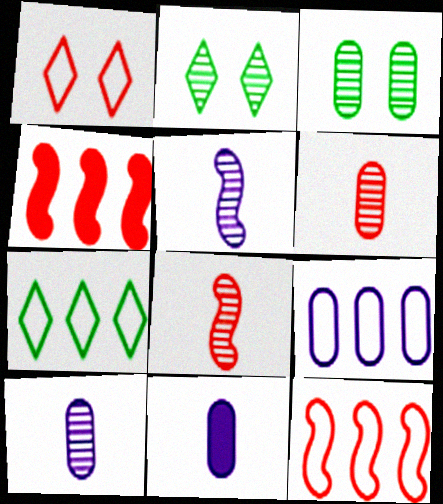[[1, 4, 6], 
[2, 11, 12], 
[7, 9, 12]]